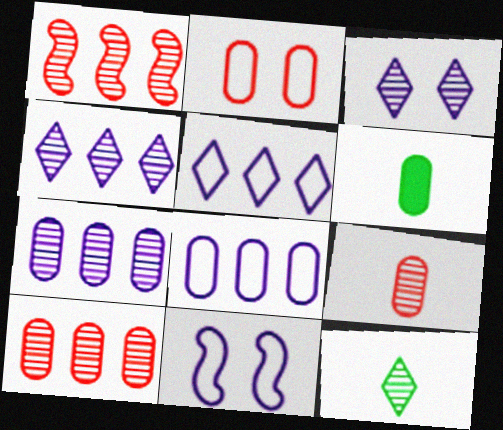[[2, 6, 7]]